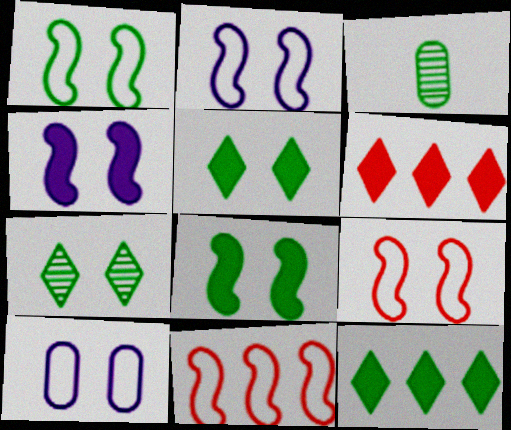[[1, 2, 9], 
[1, 3, 12], 
[2, 3, 6]]